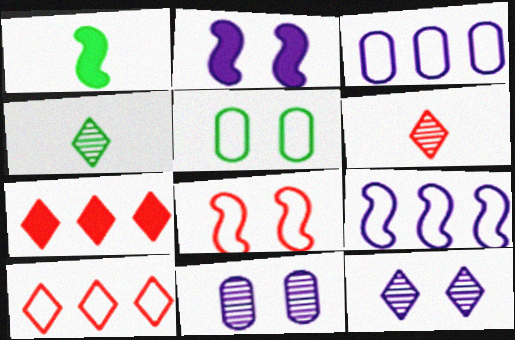[[1, 10, 11]]